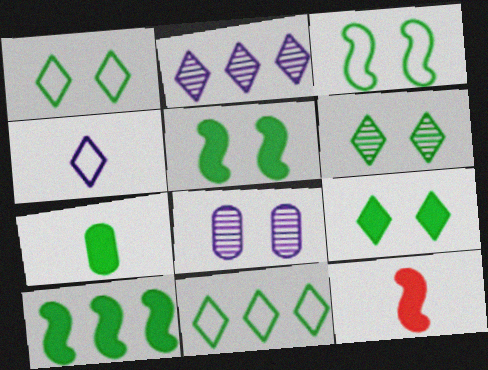[[1, 6, 9], 
[7, 9, 10], 
[8, 11, 12]]